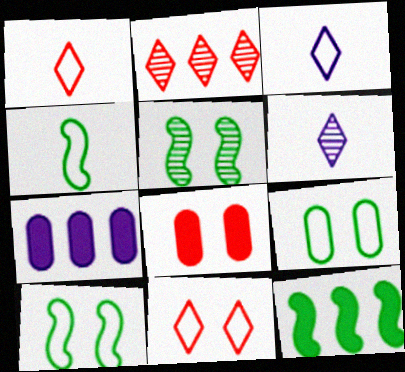[[1, 5, 7], 
[4, 5, 12]]